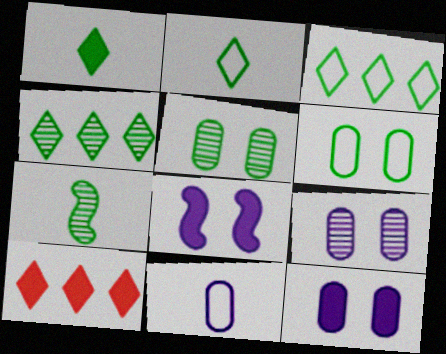[[4, 5, 7]]